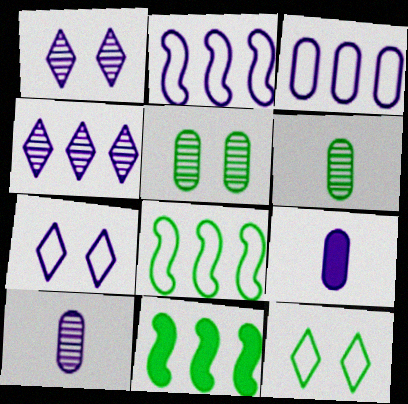[[1, 2, 9], 
[6, 11, 12]]